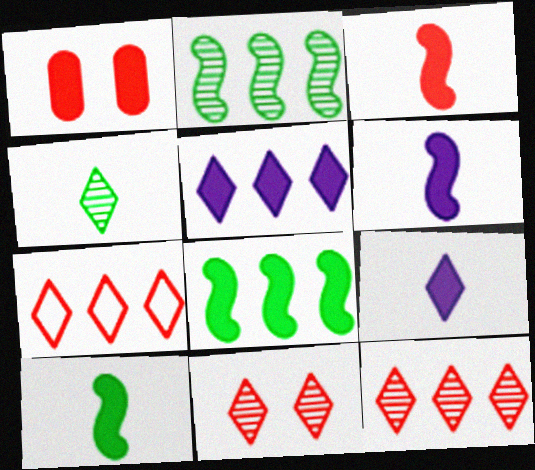[[1, 5, 10], 
[1, 8, 9], 
[3, 6, 10]]